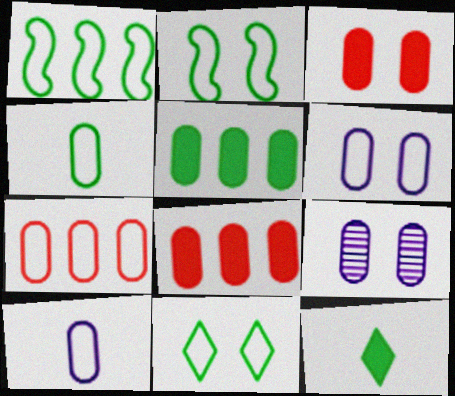[[1, 4, 11], 
[4, 6, 7], 
[4, 8, 9]]